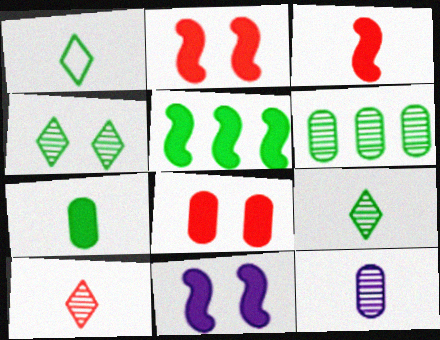[[1, 3, 12], 
[3, 5, 11]]